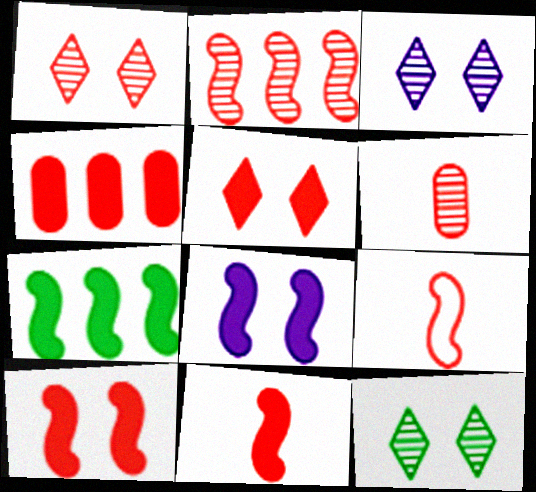[[1, 2, 6], 
[1, 3, 12], 
[1, 4, 9], 
[2, 9, 10], 
[4, 5, 11], 
[7, 8, 11]]